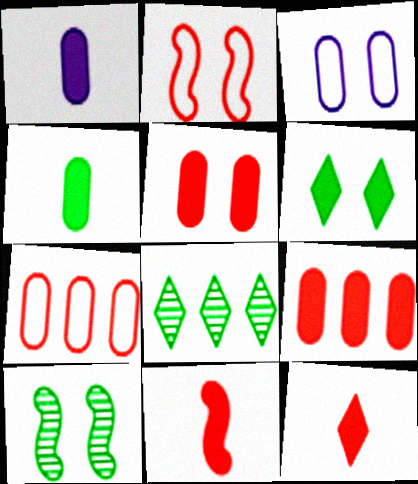[[1, 2, 8], 
[3, 8, 11]]